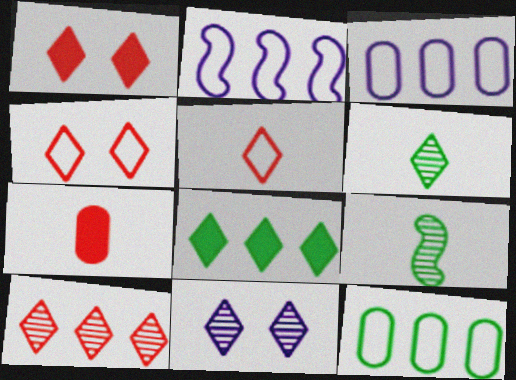[[1, 3, 9], 
[1, 5, 10], 
[5, 8, 11], 
[6, 10, 11]]